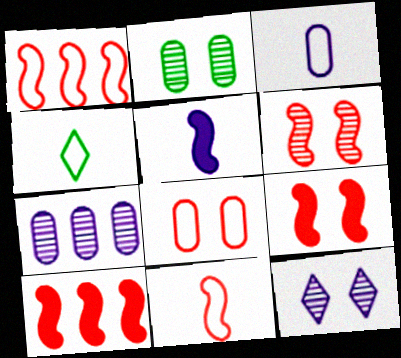[[2, 6, 12], 
[3, 4, 11], 
[4, 7, 9], 
[6, 10, 11]]